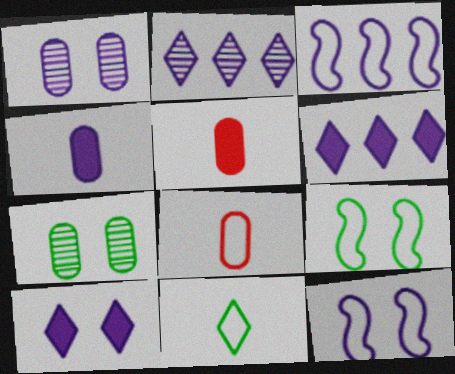[[1, 10, 12], 
[2, 4, 12], 
[2, 5, 9]]